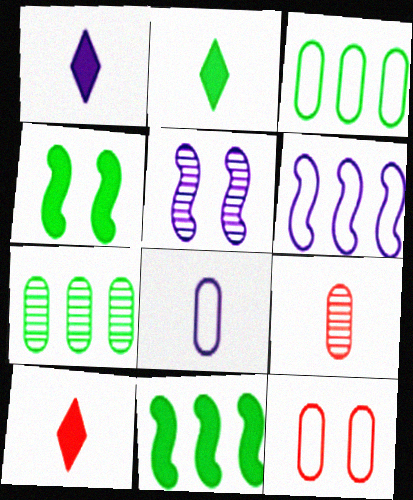[[1, 2, 10], 
[3, 5, 10], 
[3, 8, 12]]